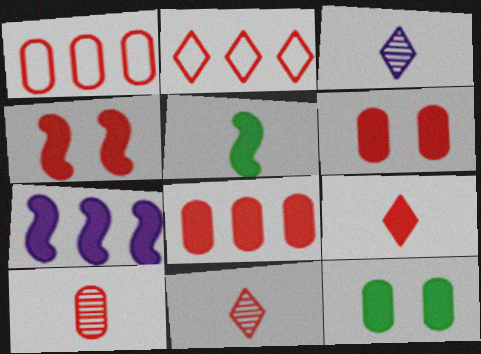[[1, 4, 11], 
[1, 6, 10], 
[2, 4, 10], 
[4, 5, 7], 
[4, 8, 9], 
[7, 9, 12]]